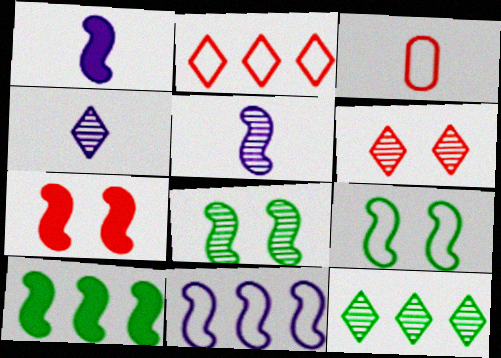[[1, 7, 10], 
[4, 6, 12]]